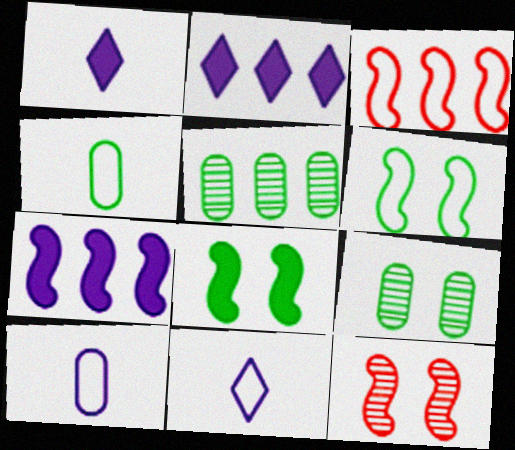[[1, 3, 9], 
[2, 3, 5], 
[2, 4, 12]]